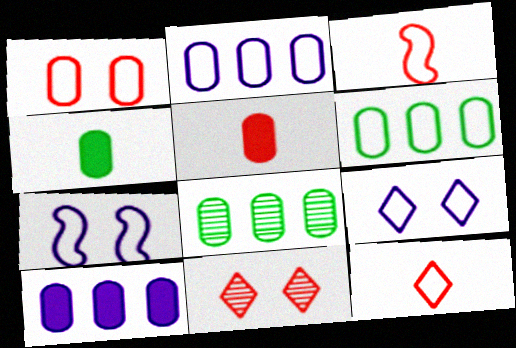[[3, 6, 9], 
[6, 7, 12]]